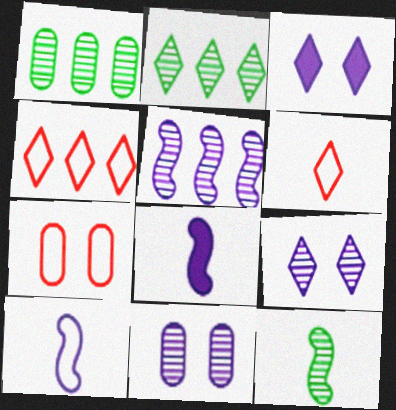[[2, 3, 6], 
[2, 7, 8]]